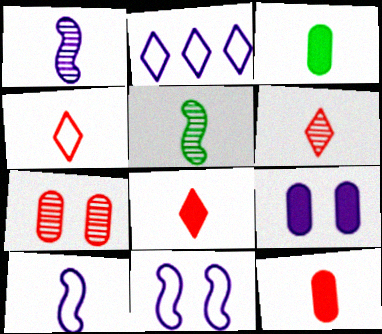[[1, 2, 9], 
[1, 3, 4], 
[3, 6, 10], 
[4, 6, 8]]